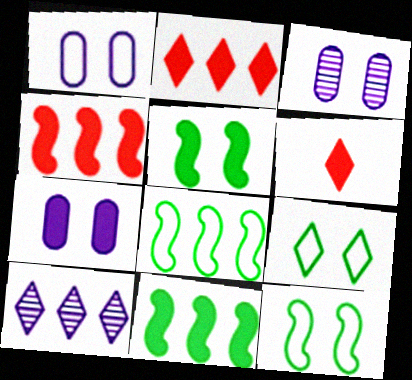[[1, 3, 7], 
[3, 6, 8], 
[6, 7, 11], 
[6, 9, 10]]